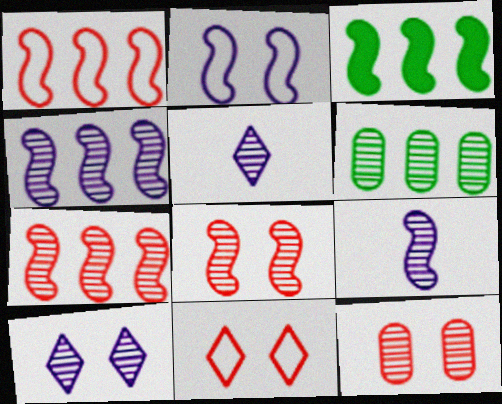[[1, 3, 4], 
[5, 6, 8]]